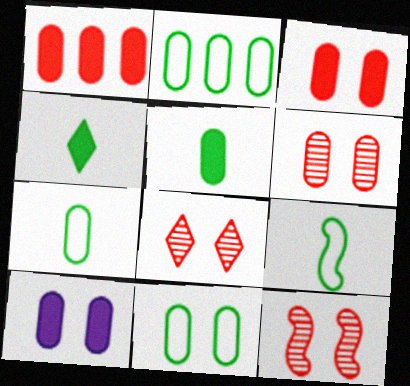[[1, 5, 10], 
[2, 7, 11], 
[6, 8, 12], 
[6, 10, 11]]